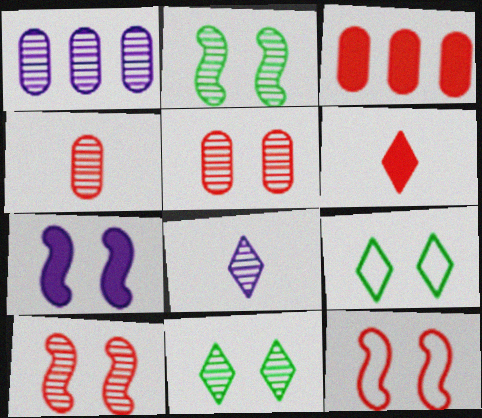[[2, 7, 12], 
[5, 7, 9]]